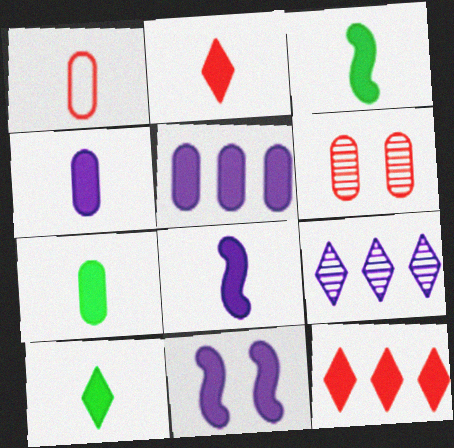[[2, 3, 4], 
[2, 7, 8], 
[3, 7, 10], 
[7, 11, 12]]